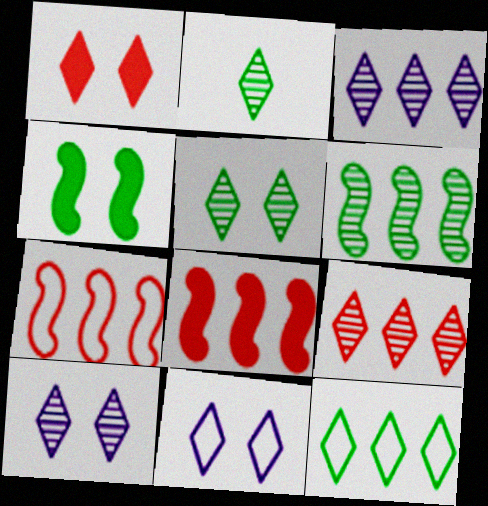[[1, 5, 11], 
[2, 9, 10]]